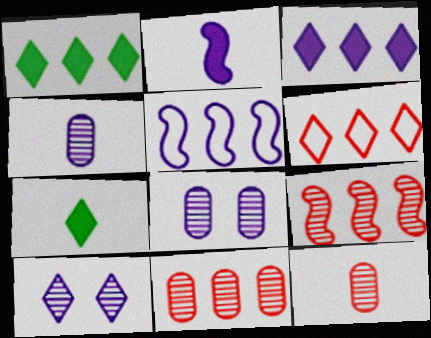[[1, 5, 11], 
[6, 7, 10]]